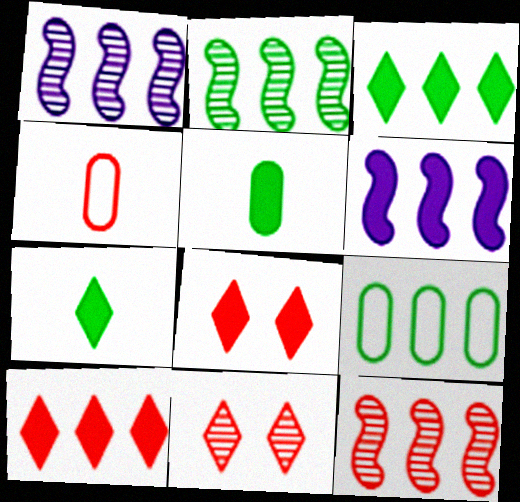[[1, 2, 12], 
[1, 9, 10], 
[2, 3, 9], 
[4, 8, 12], 
[5, 6, 8]]